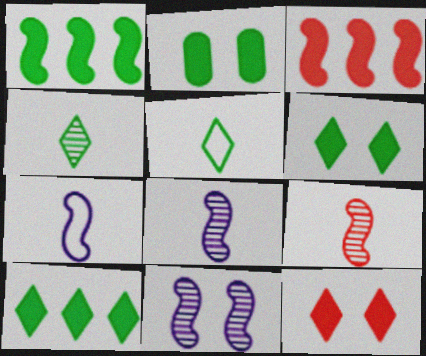[]